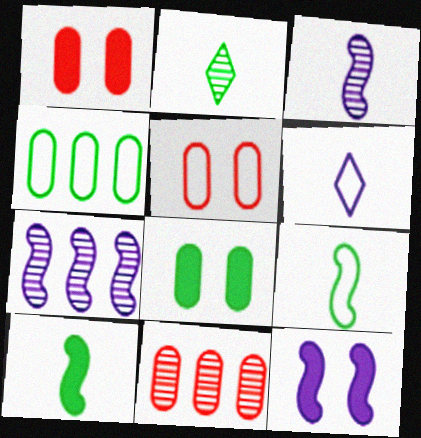[]